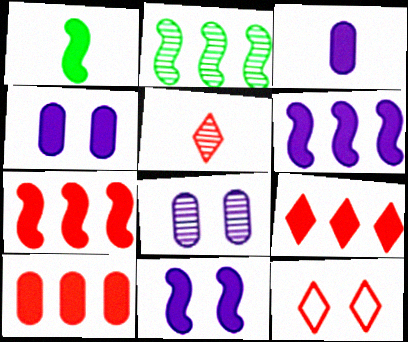[[1, 4, 9], 
[1, 7, 11], 
[2, 3, 12], 
[2, 5, 8], 
[5, 9, 12], 
[7, 9, 10]]